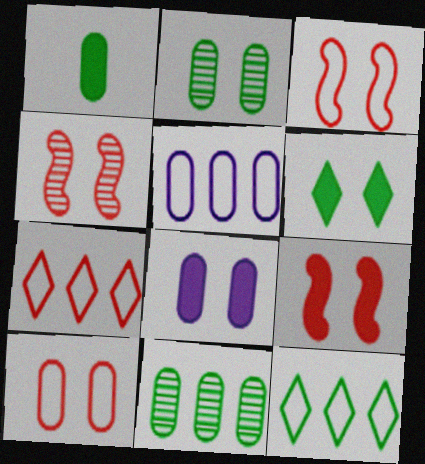[[2, 8, 10], 
[3, 4, 9], 
[6, 8, 9]]